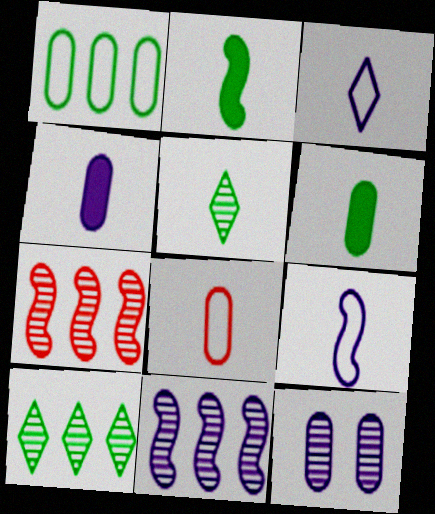[[5, 7, 12]]